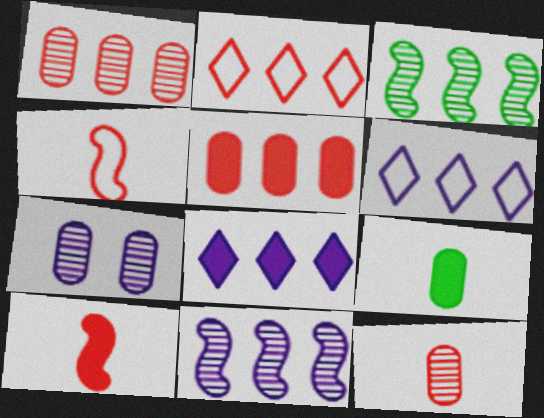[[3, 5, 6]]